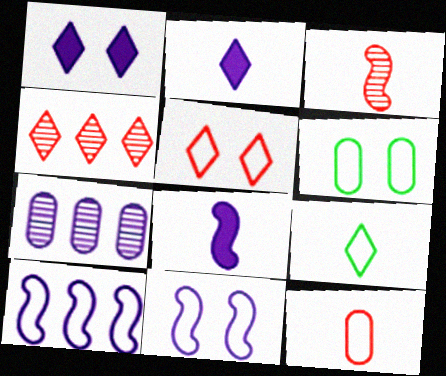[[1, 4, 9], 
[2, 7, 11], 
[4, 6, 8], 
[5, 6, 11]]